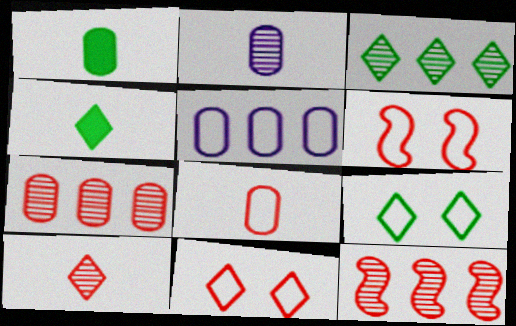[[1, 2, 8], 
[3, 4, 9]]